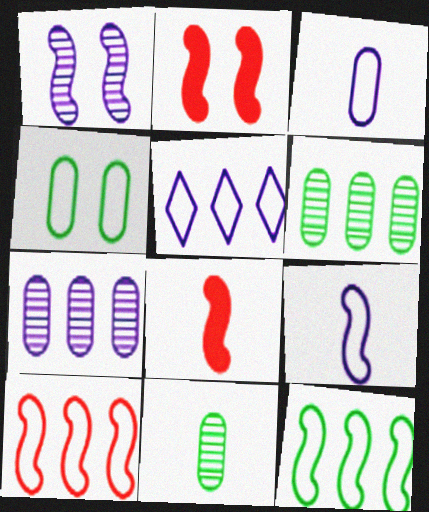[[1, 8, 12], 
[2, 5, 11]]